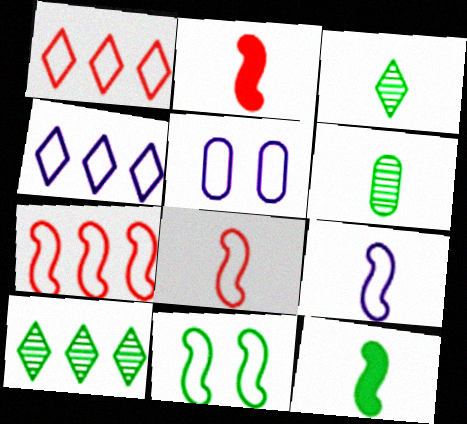[[2, 5, 10], 
[4, 5, 9], 
[7, 9, 11]]